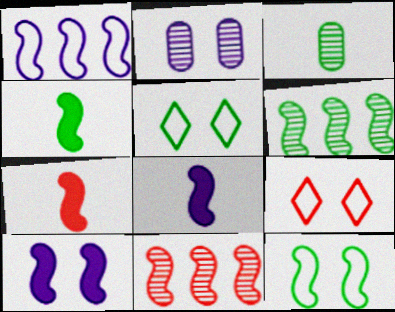[[4, 6, 12], 
[4, 7, 8], 
[8, 11, 12]]